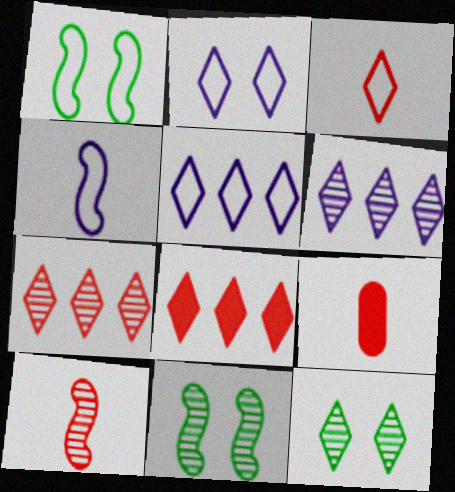[[1, 6, 9], 
[3, 9, 10], 
[5, 9, 11]]